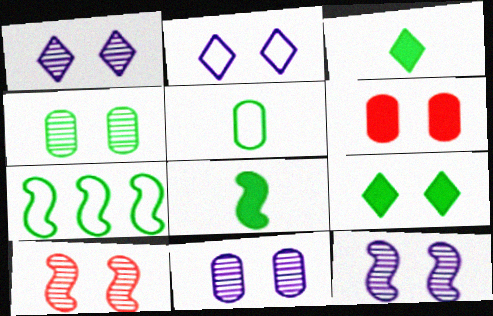[[1, 4, 10], 
[1, 11, 12], 
[3, 4, 7]]